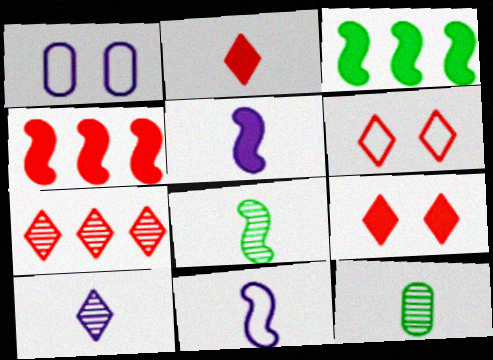[[2, 6, 7], 
[2, 11, 12]]